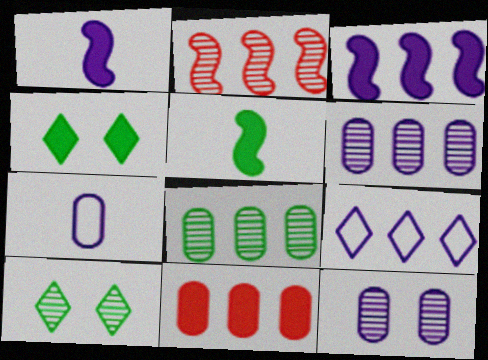[[1, 4, 11], 
[1, 9, 12], 
[2, 4, 7], 
[3, 6, 9]]